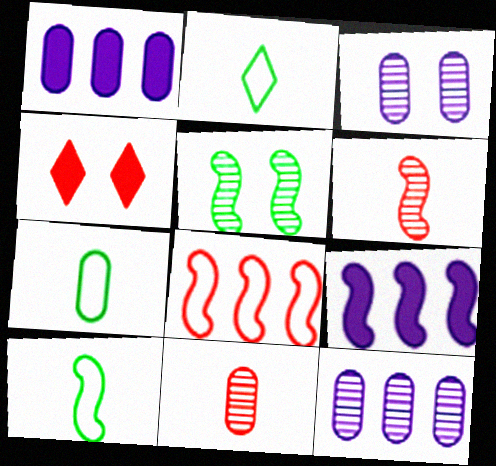[[2, 7, 10], 
[4, 8, 11], 
[4, 10, 12]]